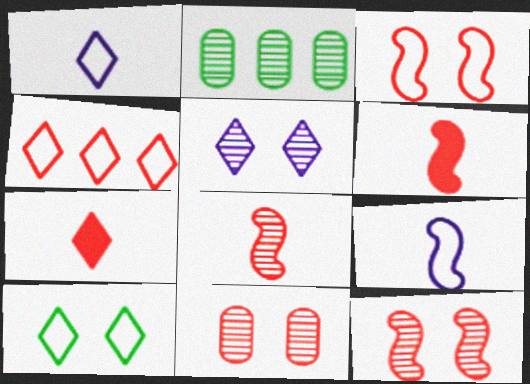[[1, 4, 10], 
[2, 5, 8], 
[4, 6, 11]]